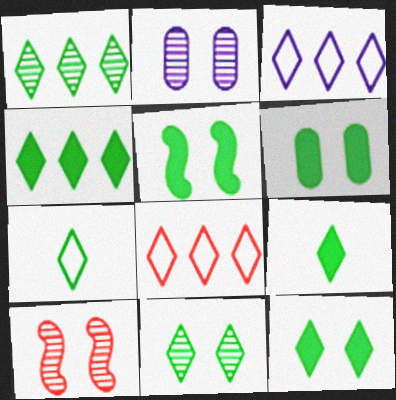[[1, 7, 12], 
[2, 10, 11], 
[4, 7, 11], 
[4, 9, 12], 
[5, 6, 12]]